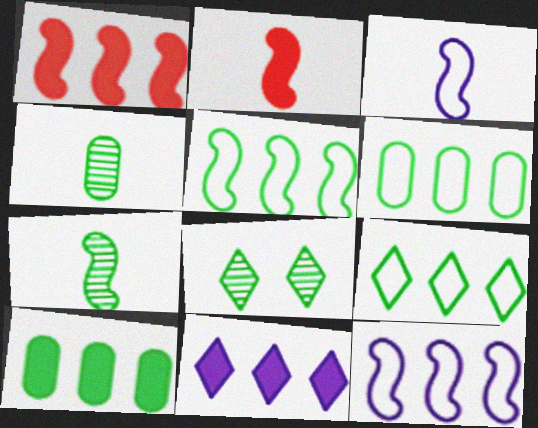[[1, 10, 11], 
[2, 3, 7], 
[5, 6, 9]]